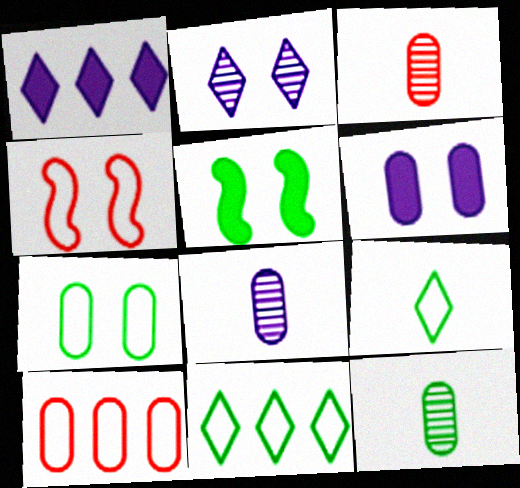[[1, 4, 12], 
[3, 8, 12], 
[5, 11, 12], 
[6, 10, 12]]